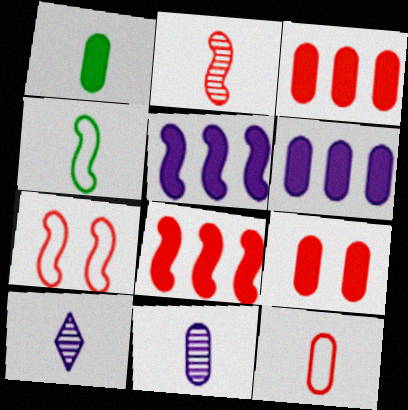[[1, 6, 9], 
[1, 11, 12], 
[2, 7, 8]]